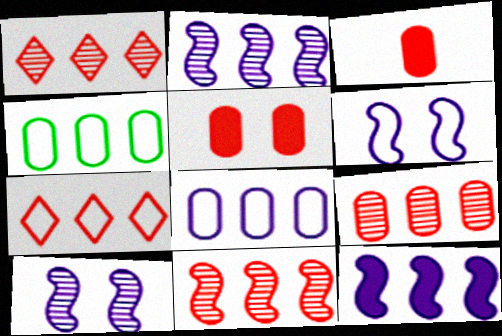[[1, 4, 12], 
[1, 9, 11]]